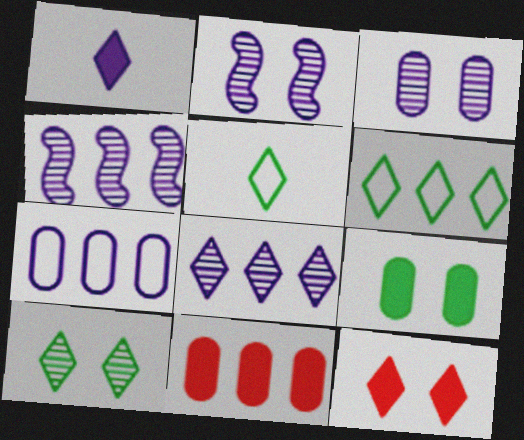[[1, 2, 7], 
[2, 5, 11], 
[4, 6, 11], 
[5, 8, 12]]